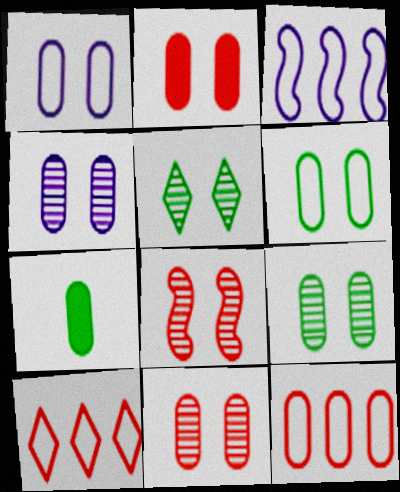[[1, 2, 9], 
[2, 4, 6], 
[4, 5, 8], 
[4, 7, 12], 
[4, 9, 11]]